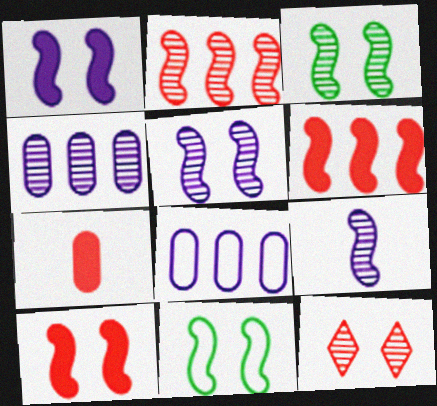[[2, 3, 9], 
[5, 10, 11], 
[6, 9, 11]]